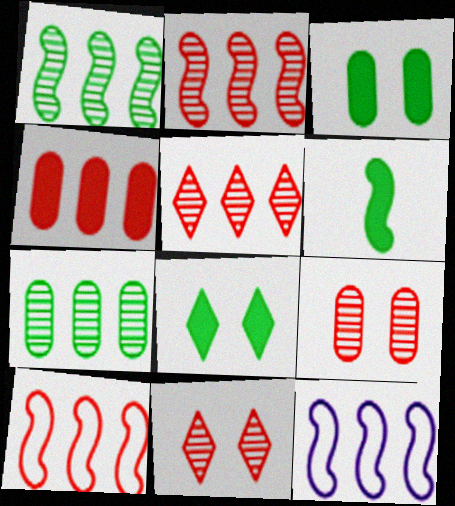[[4, 5, 10]]